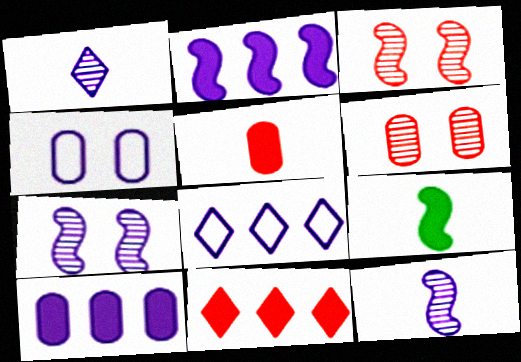[[1, 2, 4], 
[6, 8, 9]]